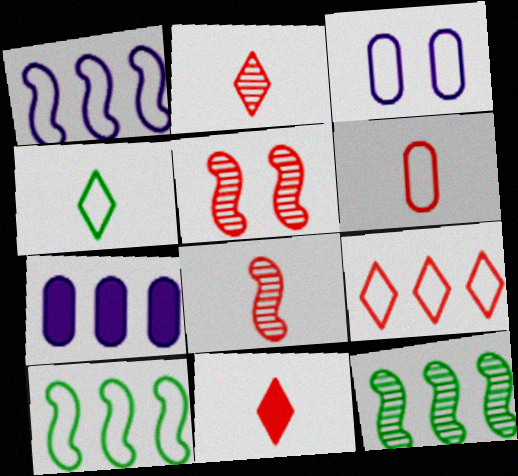[[3, 11, 12], 
[4, 5, 7], 
[6, 8, 11], 
[7, 9, 12]]